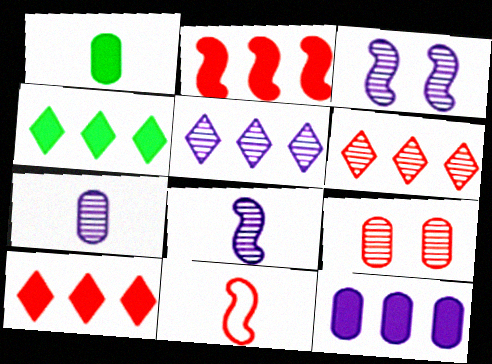[[2, 4, 12], 
[3, 5, 7], 
[9, 10, 11]]